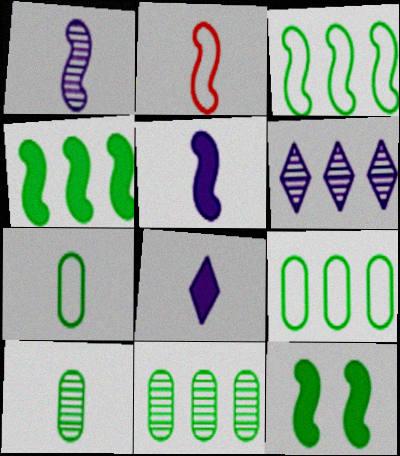[[2, 8, 10]]